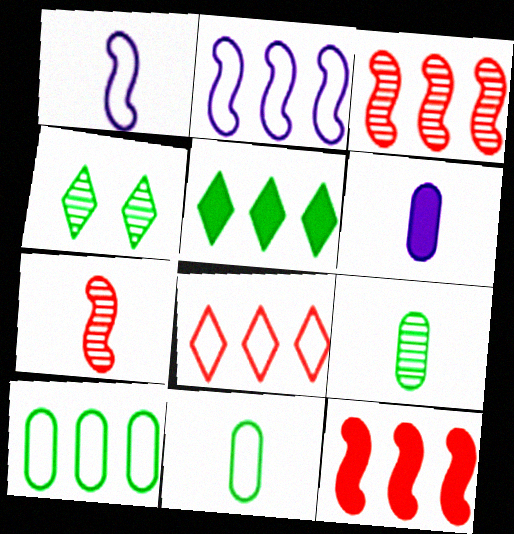[[2, 8, 10]]